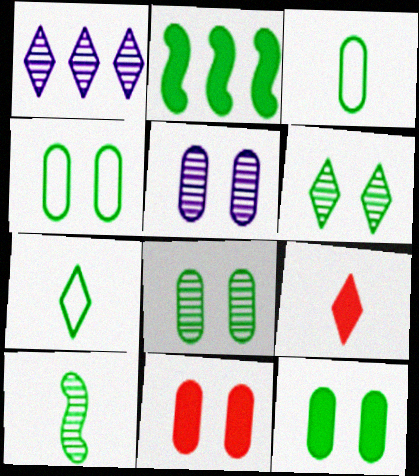[[2, 3, 6], 
[2, 7, 8], 
[4, 5, 11], 
[4, 8, 12]]